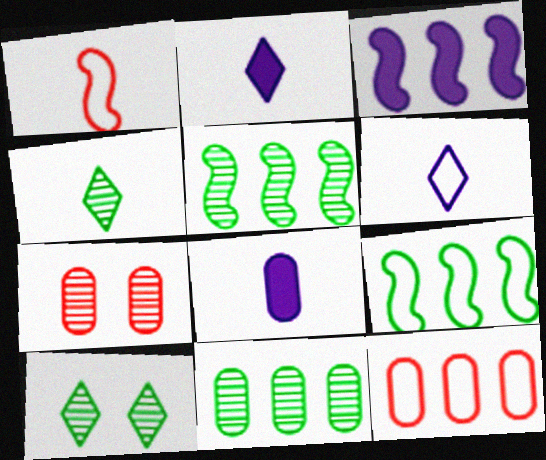[[1, 4, 8], 
[2, 7, 9]]